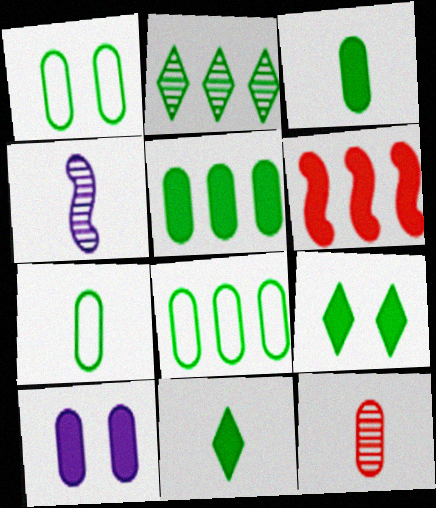[[1, 7, 8], 
[6, 10, 11], 
[8, 10, 12]]